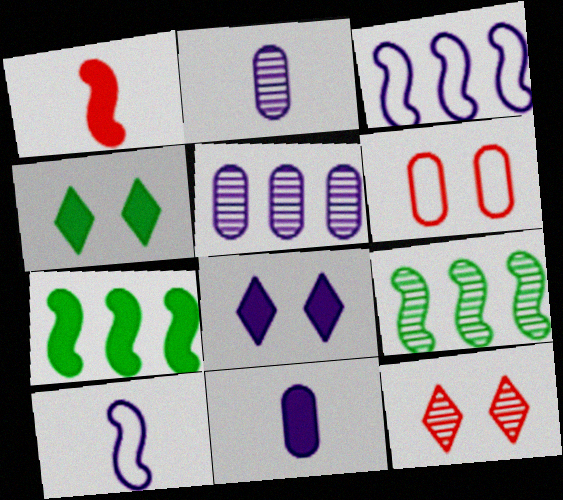[[2, 3, 8], 
[2, 9, 12], 
[5, 8, 10]]